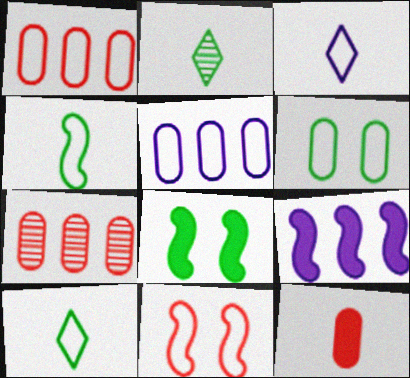[[3, 7, 8], 
[5, 10, 11]]